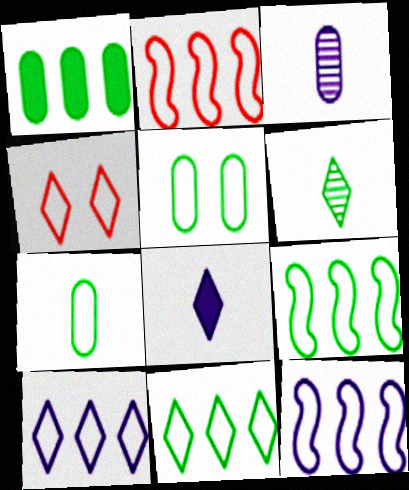[[2, 9, 12], 
[4, 7, 12]]